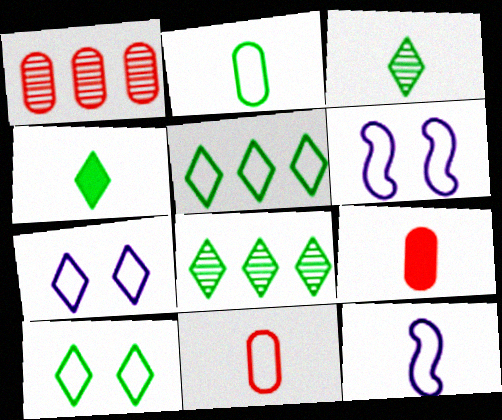[[1, 4, 6], 
[3, 9, 12], 
[4, 8, 10], 
[5, 6, 11], 
[6, 8, 9]]